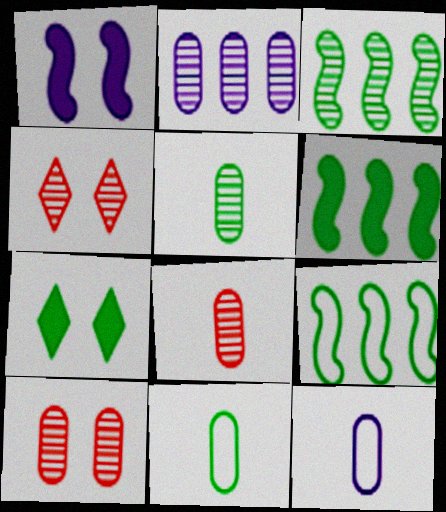[[2, 5, 10], 
[3, 6, 9], 
[3, 7, 11], 
[4, 6, 12], 
[5, 7, 9]]